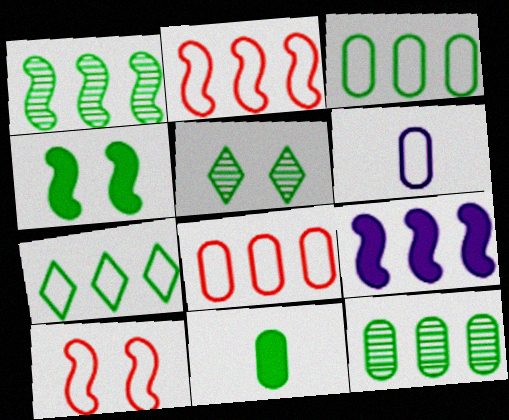[[1, 2, 9], 
[6, 7, 10]]